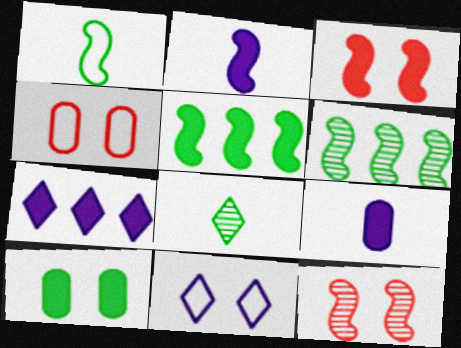[[2, 3, 5], 
[10, 11, 12]]